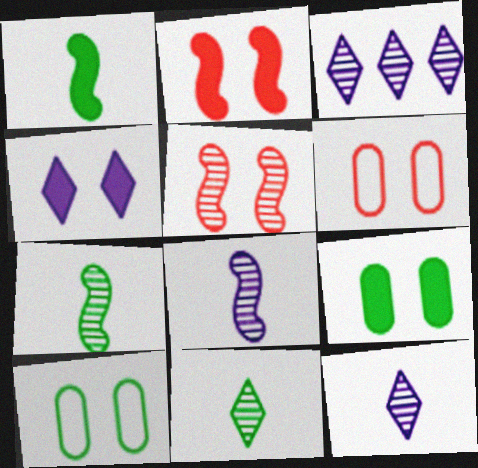[[1, 3, 6], 
[2, 4, 9], 
[4, 5, 10]]